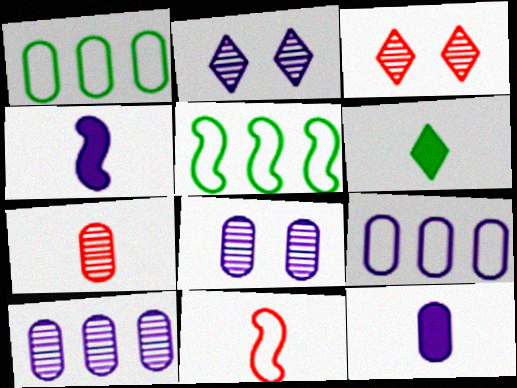[[1, 3, 4], 
[2, 4, 9], 
[3, 5, 12], 
[8, 9, 12]]